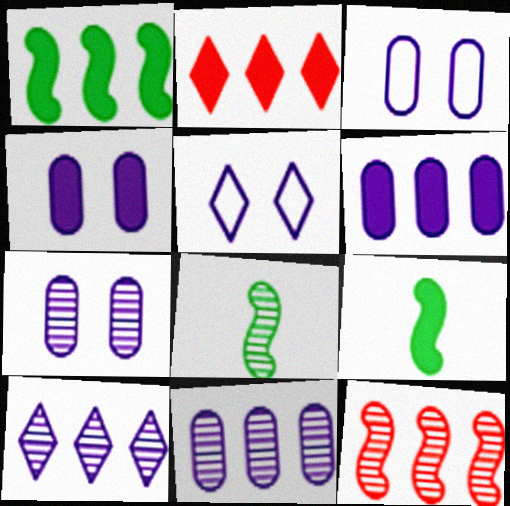[[1, 2, 6], 
[2, 3, 8], 
[2, 4, 9], 
[3, 4, 7]]